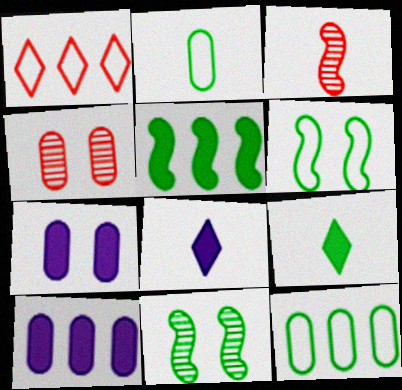[[2, 3, 8], 
[2, 4, 10], 
[9, 11, 12]]